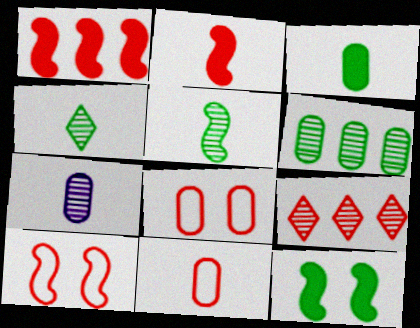[[2, 8, 9], 
[3, 7, 11]]